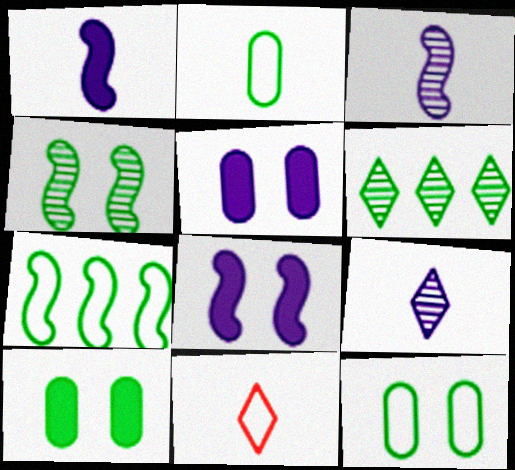[]